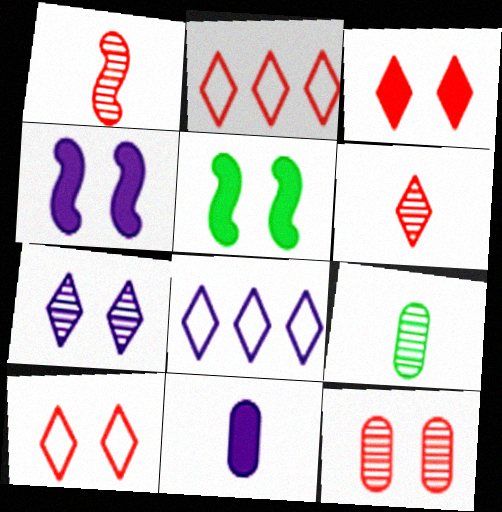[[2, 3, 6], 
[2, 4, 9]]